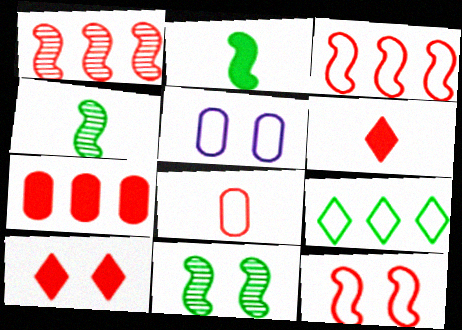[[1, 8, 10], 
[5, 10, 11]]